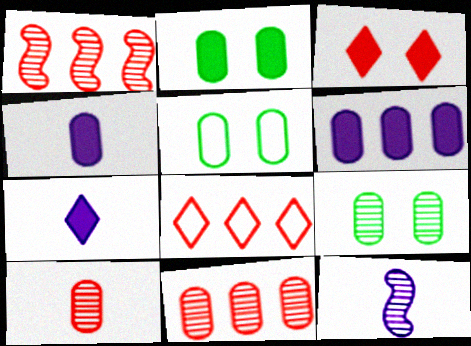[[1, 5, 7], 
[2, 5, 9], 
[2, 8, 12], 
[4, 5, 11], 
[5, 6, 10]]